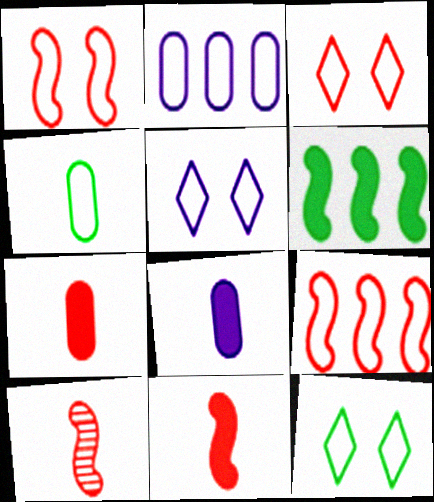[[3, 5, 12], 
[4, 5, 9]]